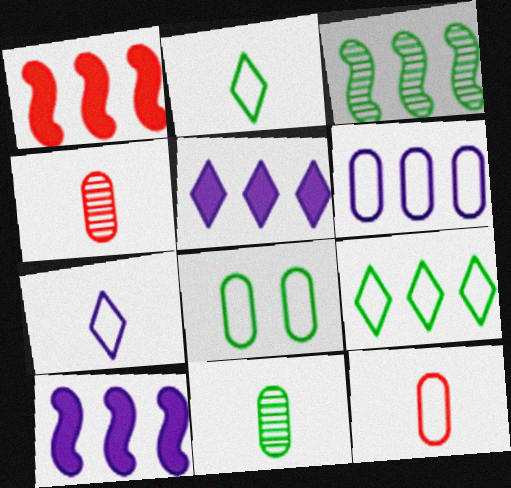[[6, 8, 12]]